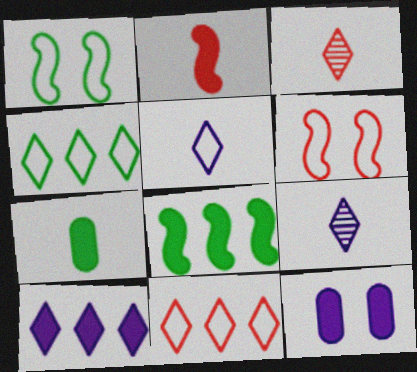[]